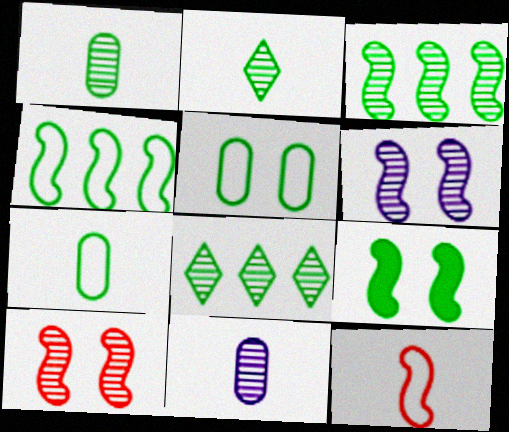[[7, 8, 9], 
[8, 10, 11]]